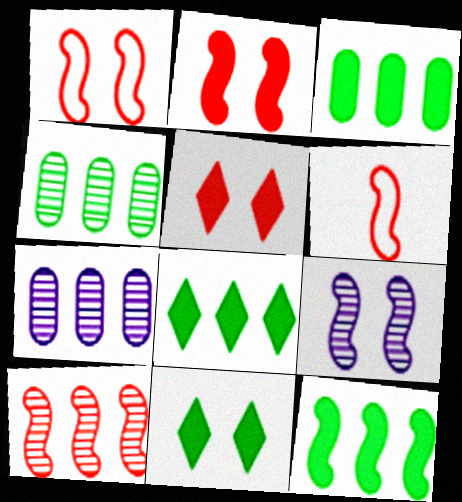[[2, 6, 10], 
[3, 8, 12], 
[6, 7, 11], 
[6, 9, 12]]